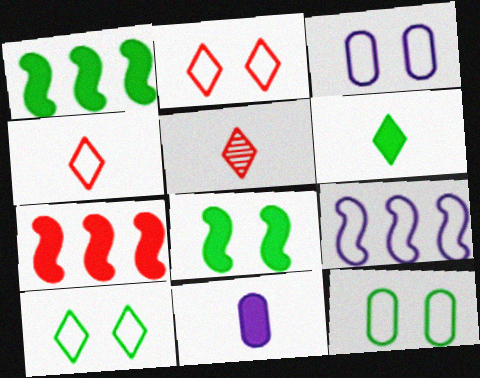[[1, 3, 5], 
[4, 9, 12]]